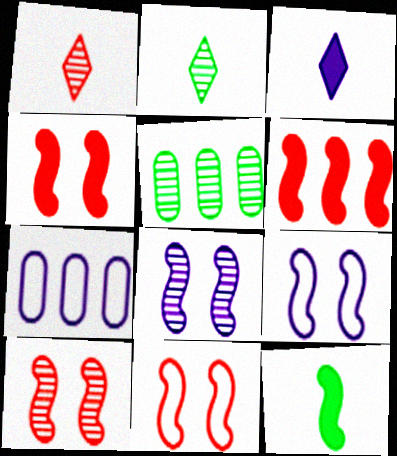[[1, 5, 8], 
[2, 4, 7], 
[3, 5, 11], 
[3, 7, 8], 
[4, 10, 11]]